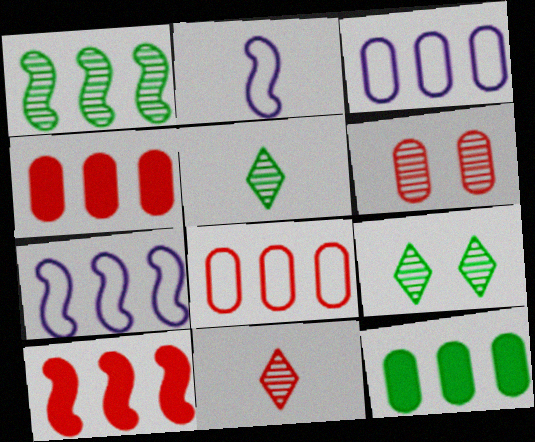[[1, 7, 10], 
[2, 4, 9]]